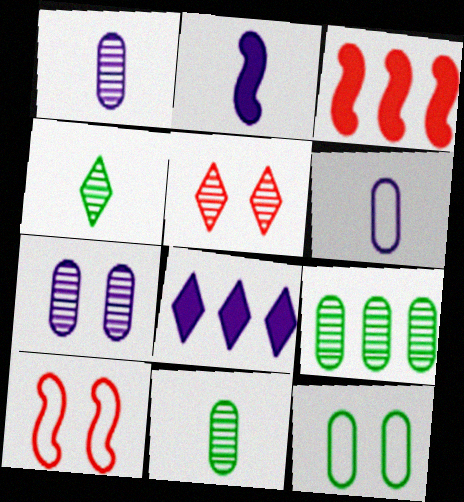[[8, 10, 11]]